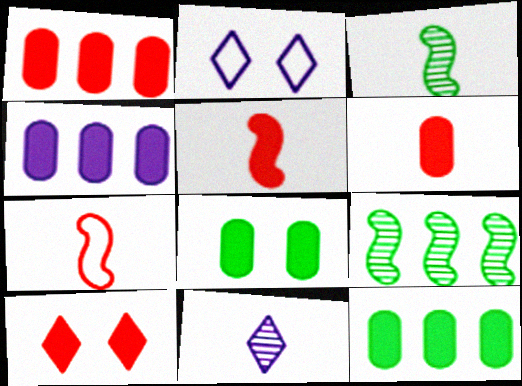[[1, 2, 3], 
[1, 4, 12], 
[1, 5, 10], 
[2, 6, 9], 
[4, 6, 8]]